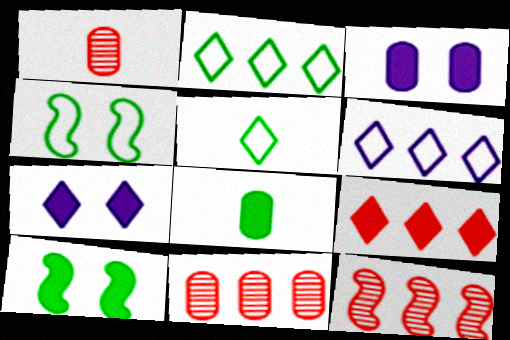[[1, 6, 10], 
[3, 5, 12]]